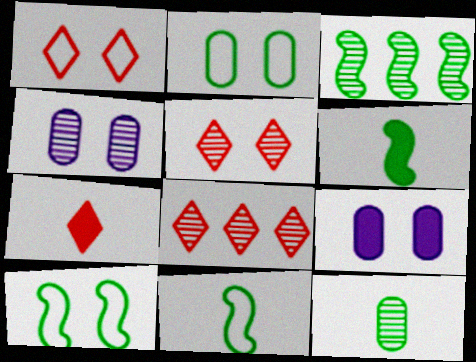[[1, 7, 8], 
[3, 6, 10], 
[5, 9, 10], 
[8, 9, 11]]